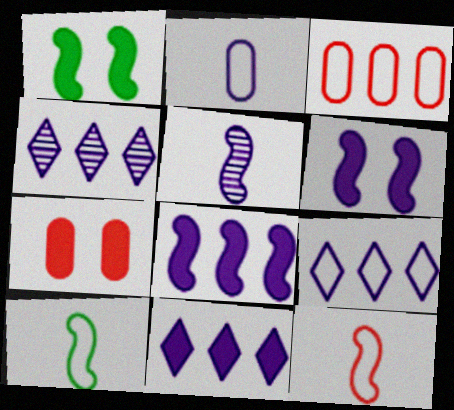[[2, 4, 6], 
[4, 7, 10], 
[4, 9, 11]]